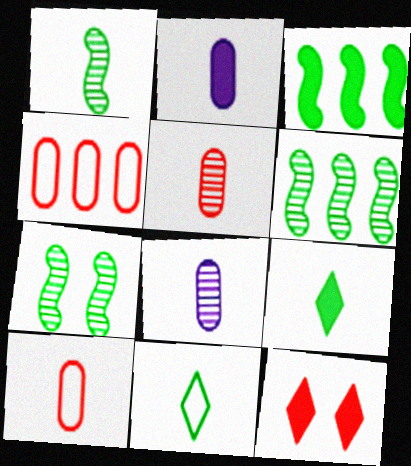[[1, 6, 7], 
[2, 3, 12]]